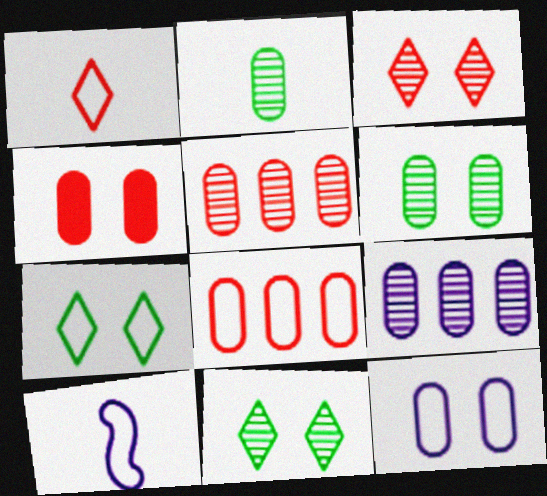[[4, 6, 12], 
[7, 8, 10]]